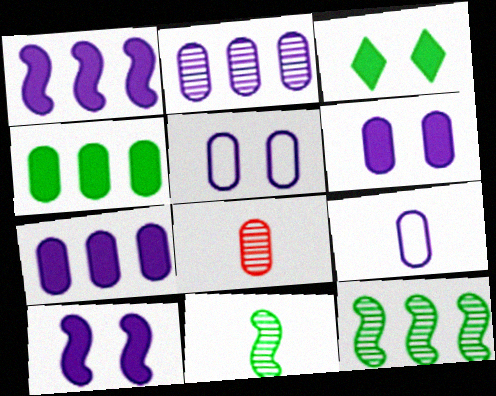[[2, 6, 9], 
[4, 5, 8]]